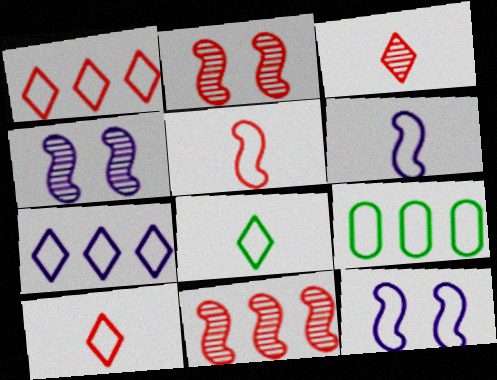[[9, 10, 12]]